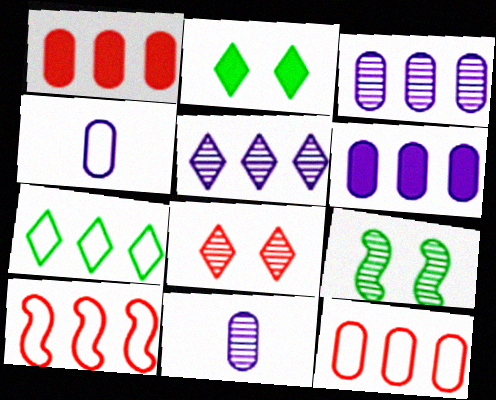[[2, 10, 11]]